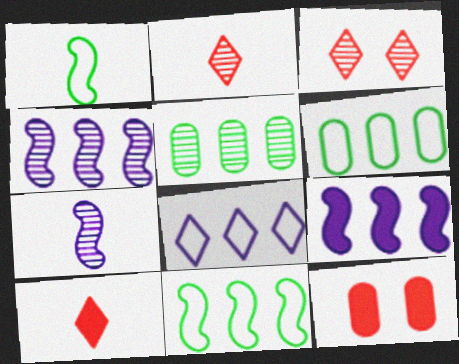[[3, 5, 7]]